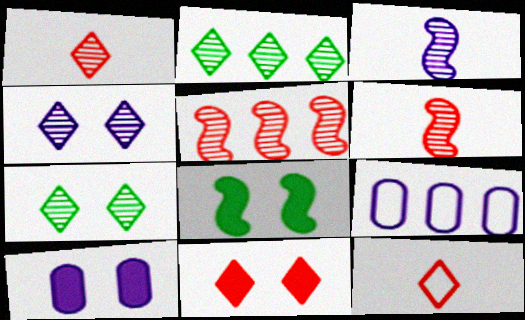[[1, 2, 4], 
[1, 8, 9], 
[8, 10, 11]]